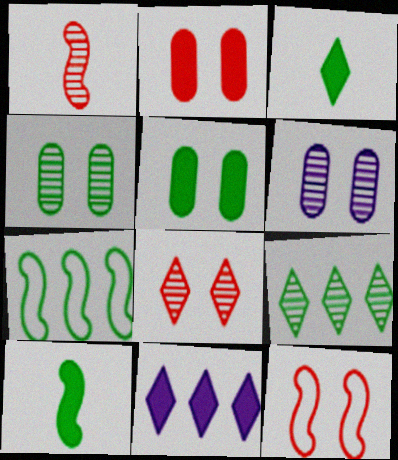[[1, 6, 9], 
[2, 8, 12], 
[2, 10, 11], 
[3, 4, 7]]